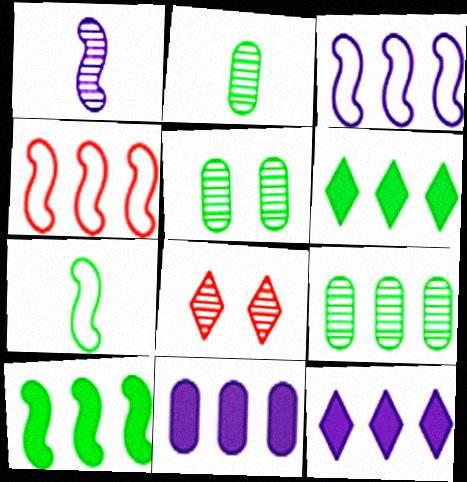[[1, 8, 9], 
[2, 5, 9], 
[4, 9, 12], 
[5, 6, 7], 
[7, 8, 11]]